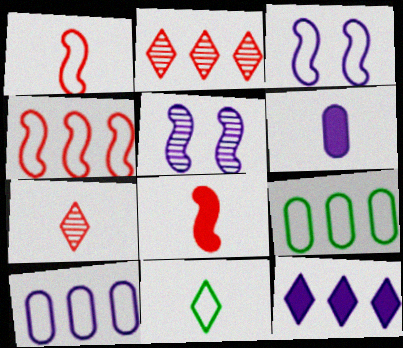[]